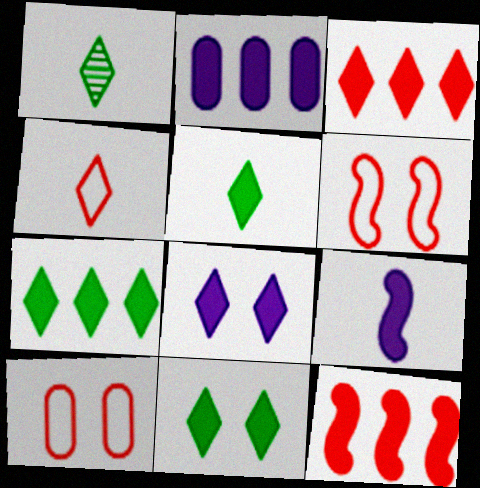[[1, 2, 6], 
[2, 7, 12], 
[2, 8, 9], 
[3, 5, 8], 
[5, 7, 11]]